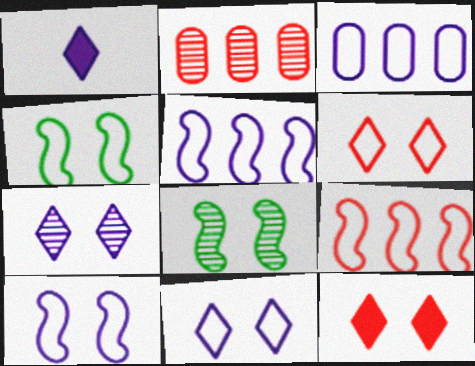[[1, 2, 4]]